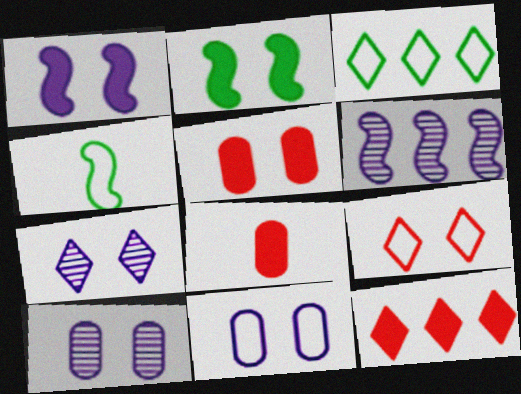[[1, 7, 11], 
[2, 9, 10], 
[4, 10, 12]]